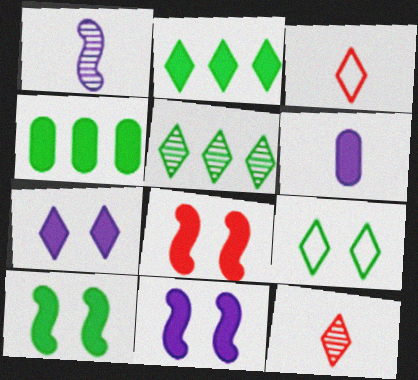[[2, 6, 8], 
[3, 5, 7], 
[8, 10, 11]]